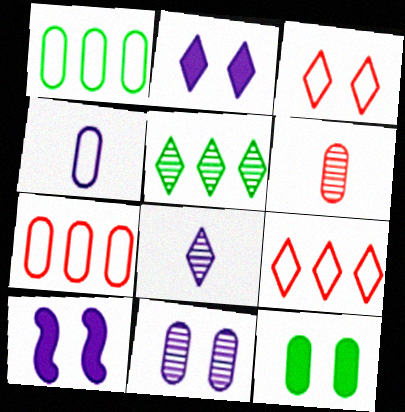[]